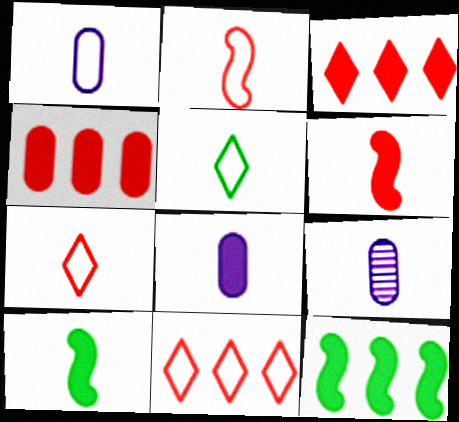[[1, 2, 5], 
[1, 8, 9], 
[5, 6, 9], 
[7, 9, 10]]